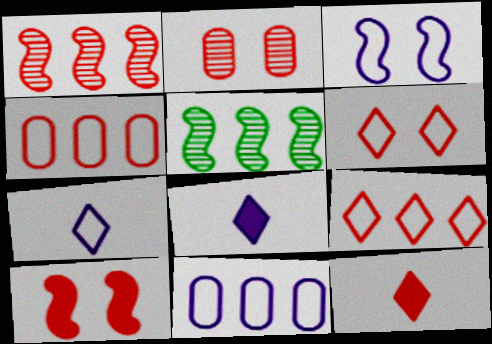[[2, 6, 10], 
[3, 7, 11]]